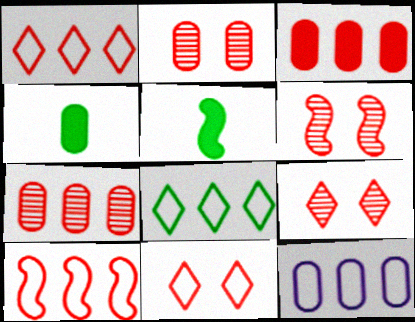[[2, 4, 12], 
[2, 6, 9], 
[5, 9, 12], 
[8, 10, 12]]